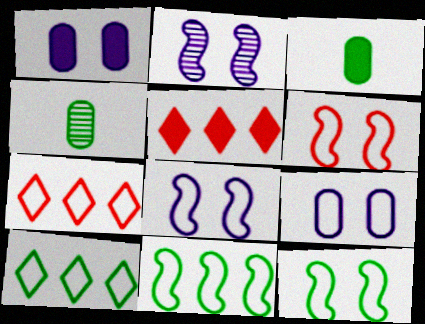[[2, 3, 7], 
[4, 5, 8], 
[6, 8, 12]]